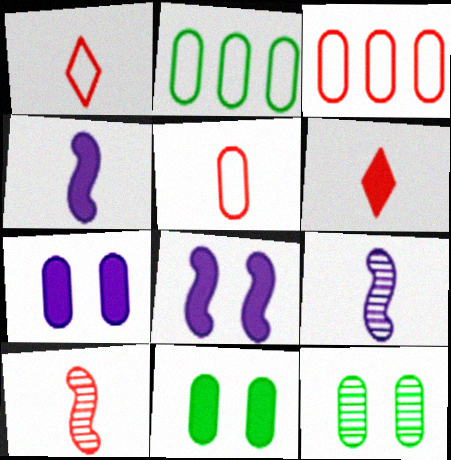[[5, 6, 10]]